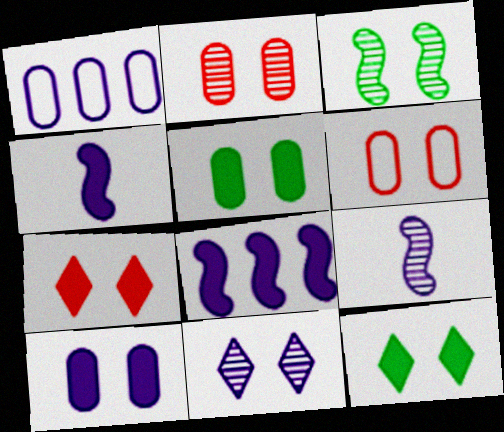[[1, 4, 11], 
[2, 3, 11]]